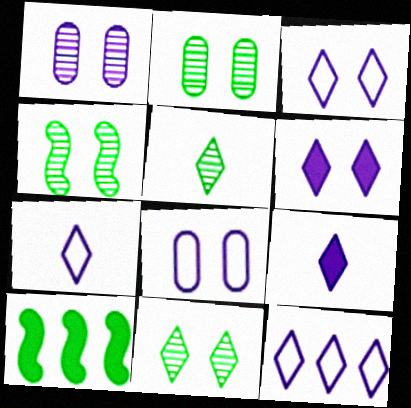[[2, 4, 11], 
[3, 7, 12]]